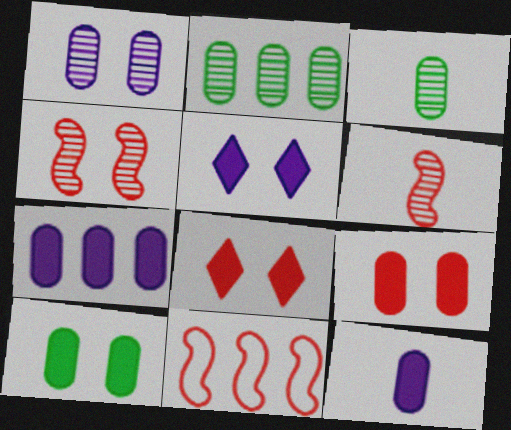[[3, 5, 11]]